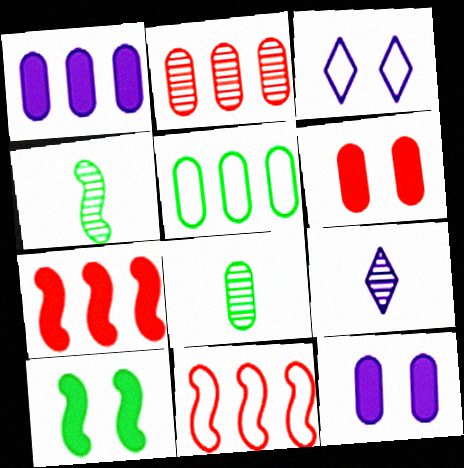[[1, 2, 5], 
[3, 7, 8]]